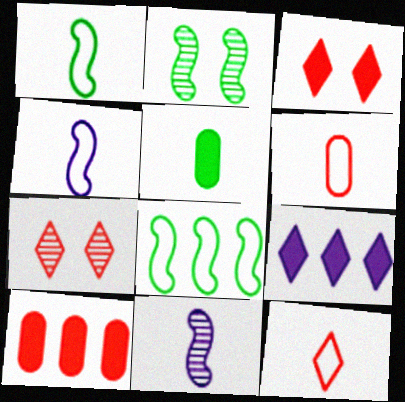[[2, 6, 9], 
[5, 11, 12]]